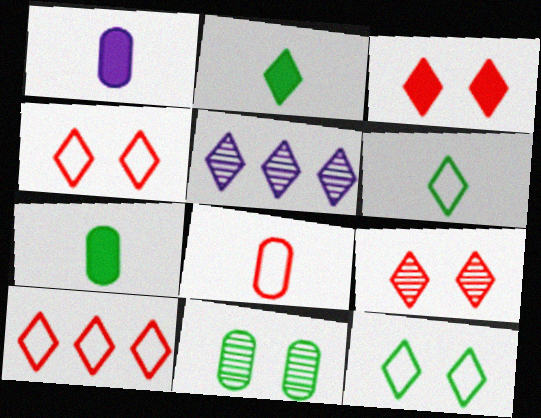[[2, 4, 5], 
[3, 4, 9], 
[3, 5, 6]]